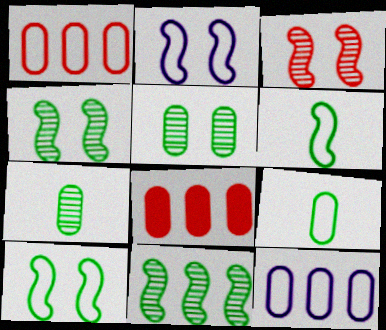[]